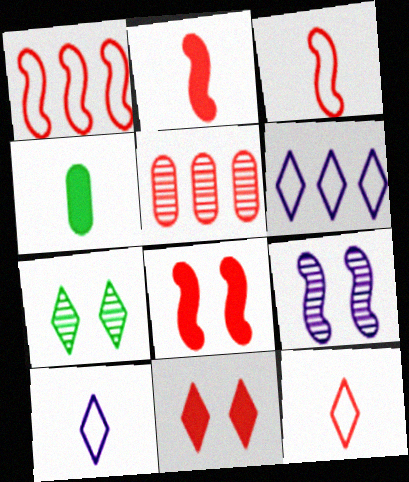[[3, 5, 11], 
[5, 8, 12]]